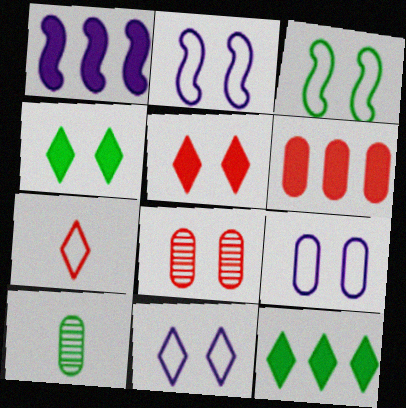[[1, 6, 12], 
[2, 4, 8], 
[2, 9, 11], 
[3, 10, 12], 
[6, 9, 10]]